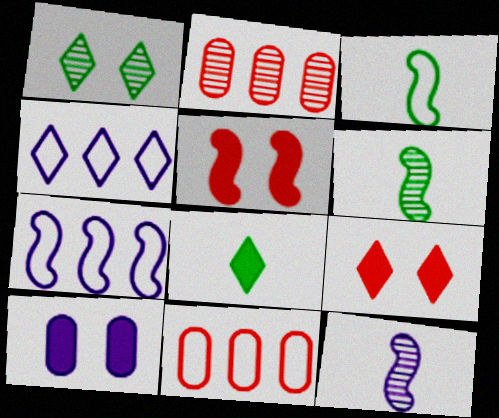[[1, 2, 12], 
[4, 10, 12], 
[5, 6, 7]]